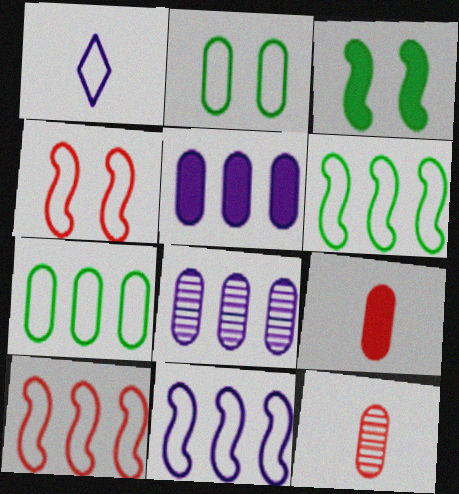[[1, 2, 10], 
[1, 4, 7], 
[2, 5, 12], 
[2, 8, 9], 
[6, 10, 11]]